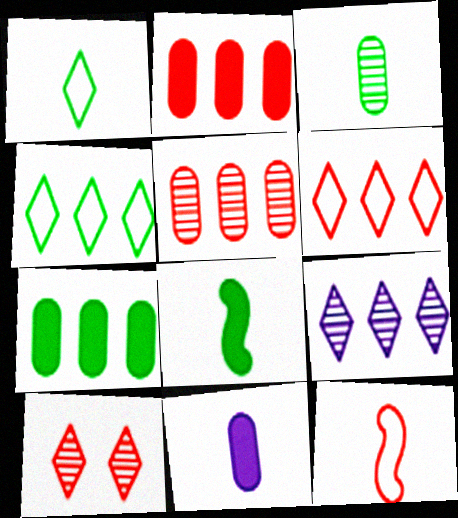[[1, 3, 8], 
[2, 10, 12]]